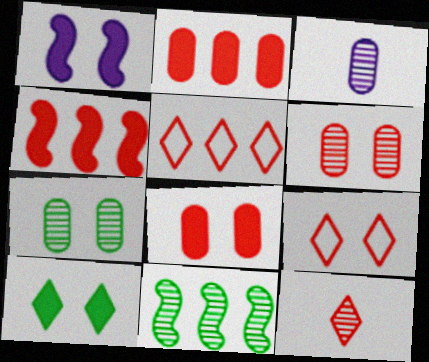[[1, 7, 9], 
[1, 8, 10]]